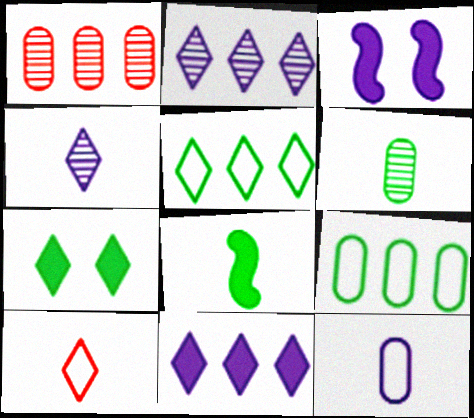[[2, 3, 12], 
[2, 7, 10]]